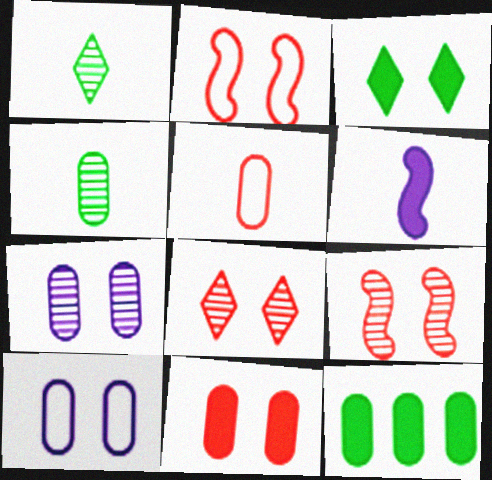[[1, 5, 6], 
[2, 3, 7], 
[2, 8, 11], 
[3, 9, 10], 
[5, 7, 12]]